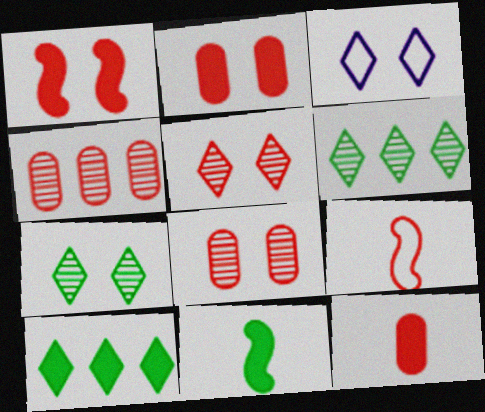[[3, 4, 11]]